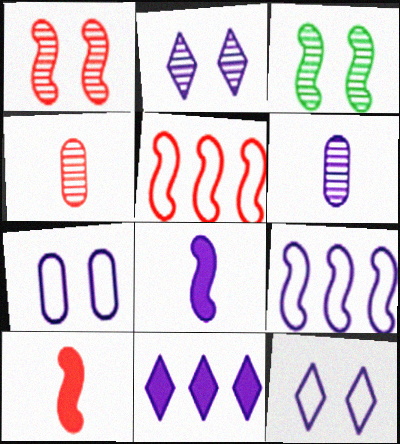[[1, 5, 10], 
[3, 5, 8], 
[3, 9, 10]]